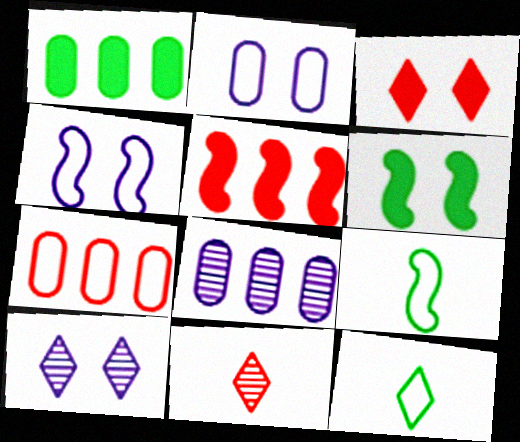[[1, 4, 11], 
[1, 7, 8], 
[3, 8, 9], 
[4, 7, 12]]